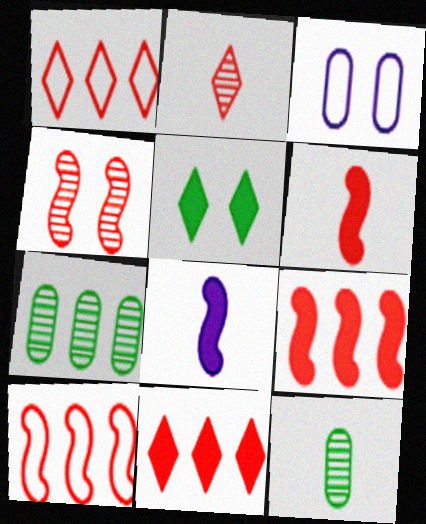[[3, 4, 5], 
[4, 6, 10]]